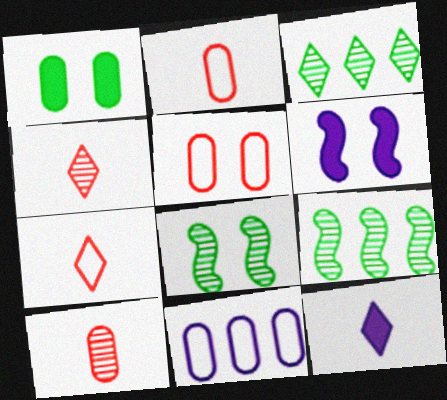[[1, 10, 11], 
[2, 3, 6], 
[5, 9, 12]]